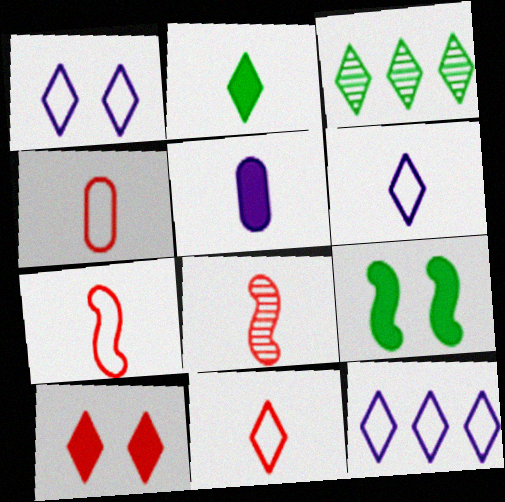[[1, 6, 12], 
[3, 6, 10], 
[4, 7, 11]]